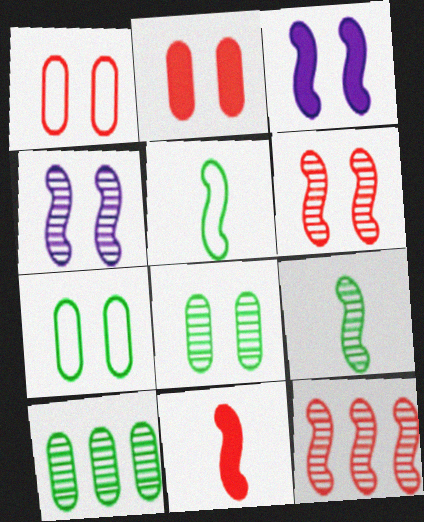[[3, 5, 12], 
[4, 9, 12]]